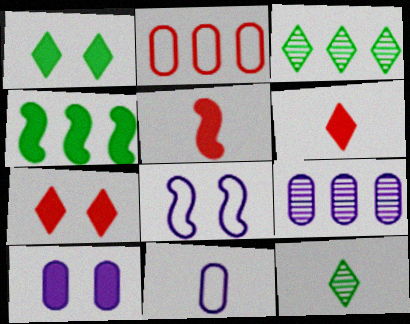[[4, 6, 10], 
[5, 11, 12], 
[9, 10, 11]]